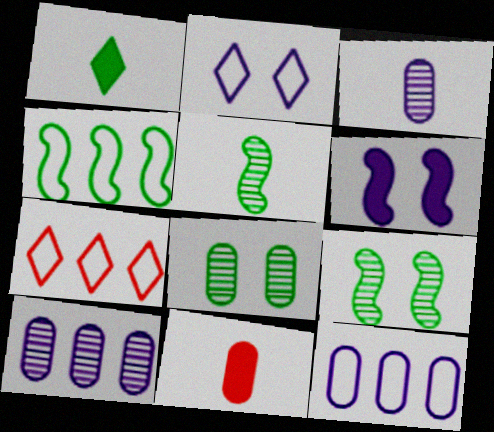[[1, 4, 8], 
[4, 7, 12], 
[8, 11, 12]]